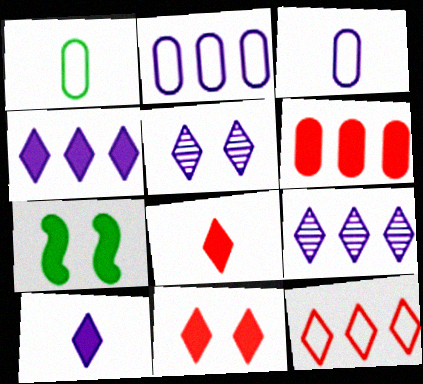[[6, 7, 10]]